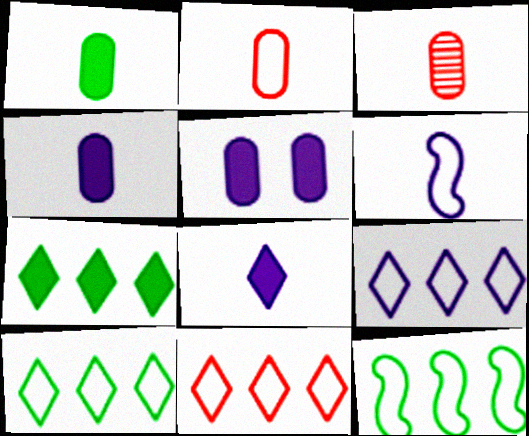[[9, 10, 11]]